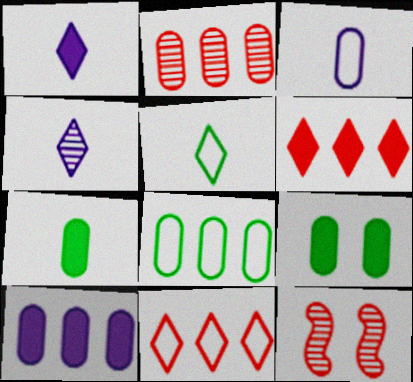[[1, 8, 12], 
[2, 3, 9], 
[2, 8, 10], 
[5, 10, 12]]